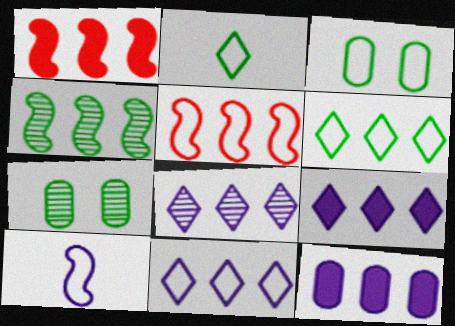[[8, 9, 11]]